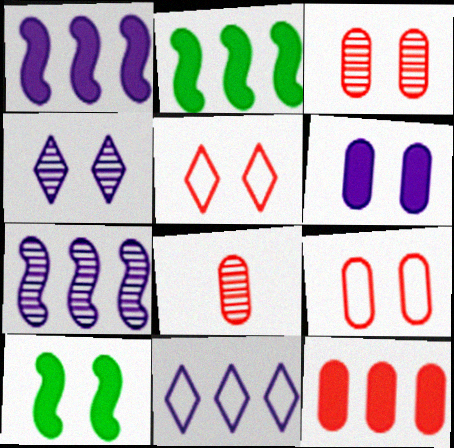[[4, 9, 10], 
[8, 9, 12], 
[8, 10, 11]]